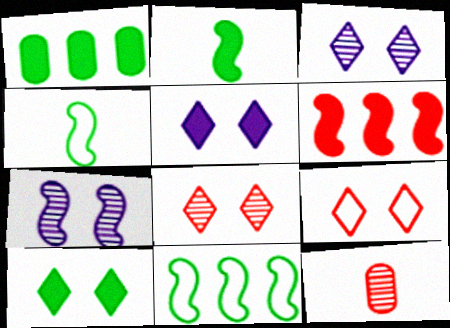[[1, 2, 10], 
[3, 9, 10], 
[4, 6, 7], 
[5, 11, 12], 
[6, 9, 12]]